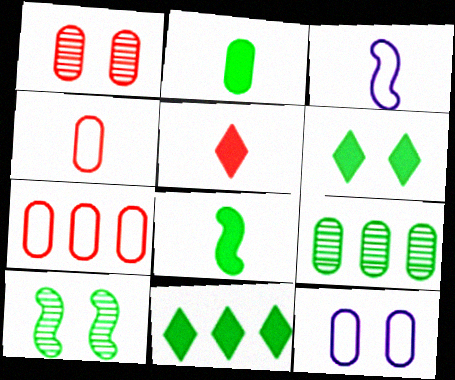[[1, 3, 11]]